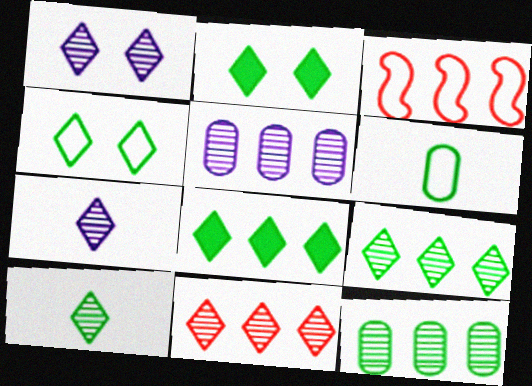[[1, 10, 11], 
[3, 5, 8], 
[4, 8, 10]]